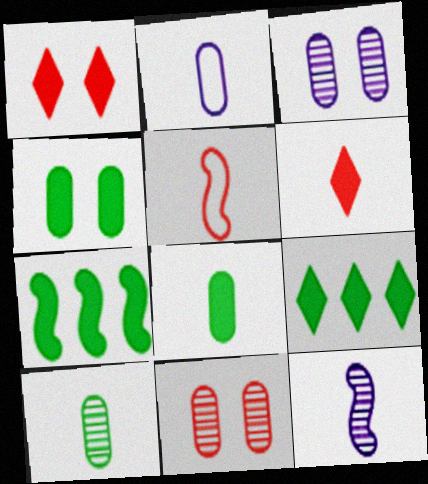[[3, 5, 9]]